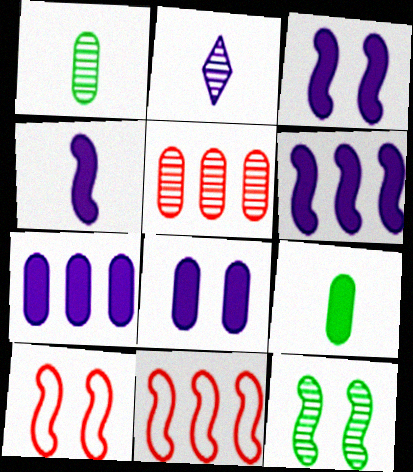[[2, 5, 12], 
[3, 4, 6], 
[3, 10, 12], 
[4, 11, 12]]